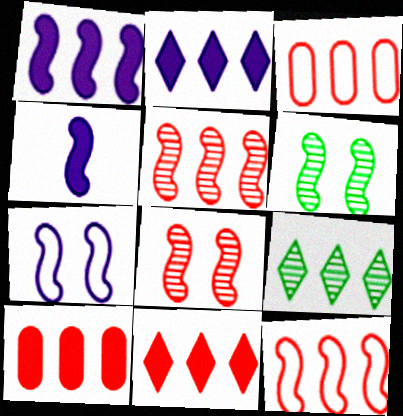[[1, 3, 9], 
[3, 5, 11], 
[4, 6, 12]]